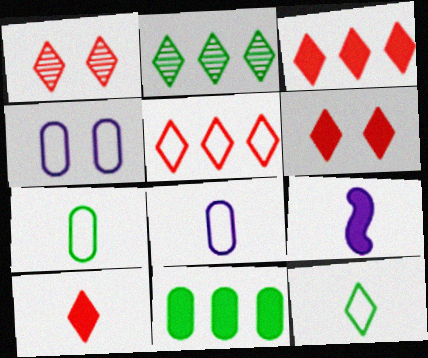[[1, 5, 10], 
[3, 6, 10], 
[6, 9, 11]]